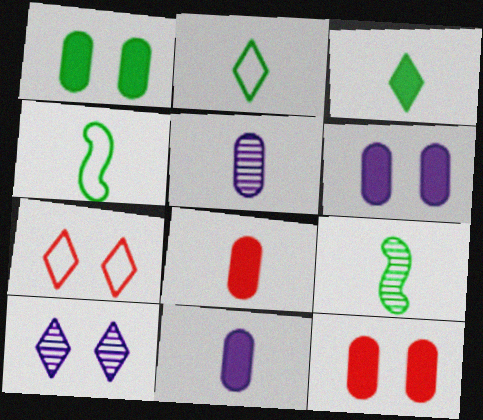[[1, 6, 12]]